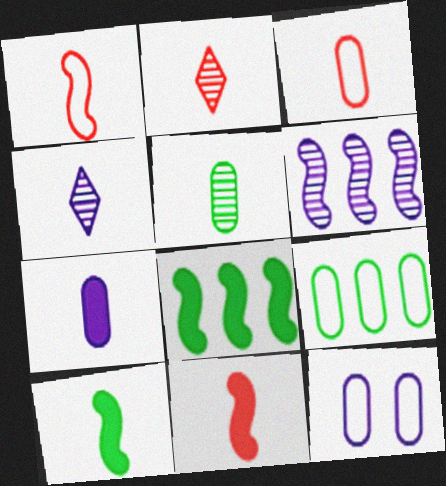[[2, 3, 11], 
[2, 8, 12], 
[3, 4, 10], 
[3, 5, 7], 
[3, 9, 12]]